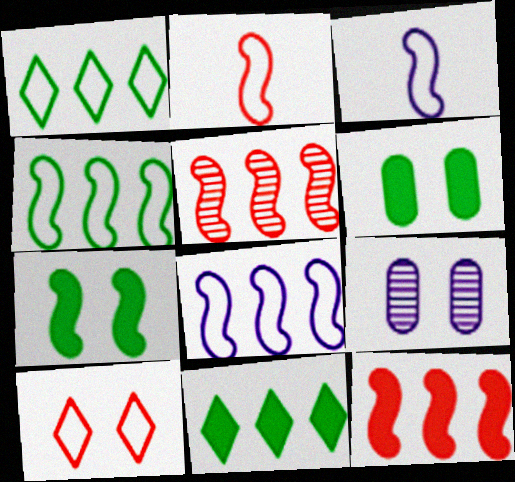[[2, 9, 11], 
[3, 5, 7], 
[7, 9, 10]]